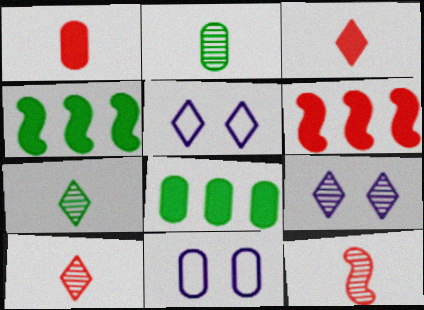[[2, 5, 6], 
[4, 10, 11], 
[5, 8, 12], 
[6, 7, 11]]